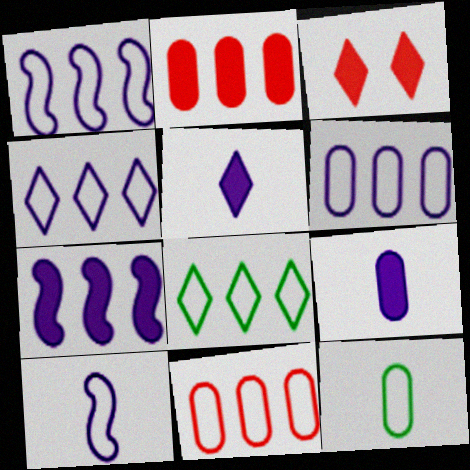[[1, 4, 6], 
[1, 8, 11]]